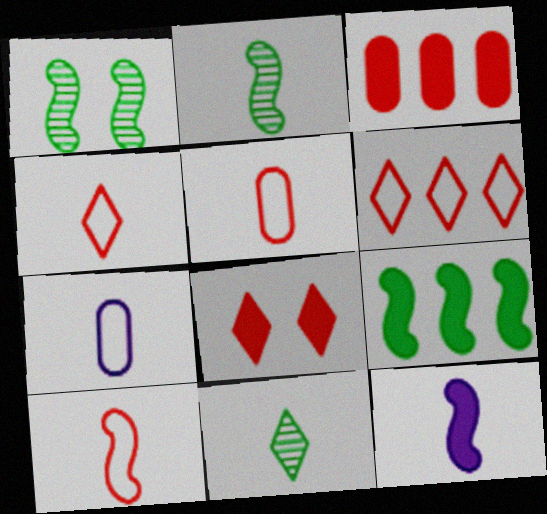[[2, 10, 12], 
[4, 5, 10], 
[5, 11, 12]]